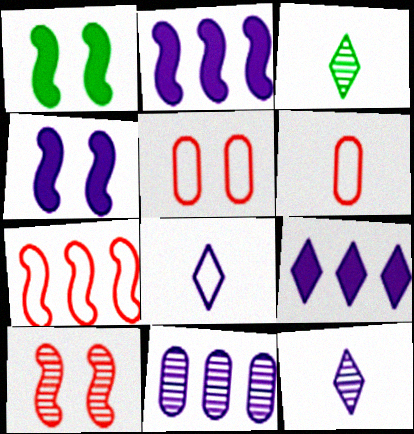[[2, 3, 5], 
[3, 10, 11], 
[4, 8, 11]]